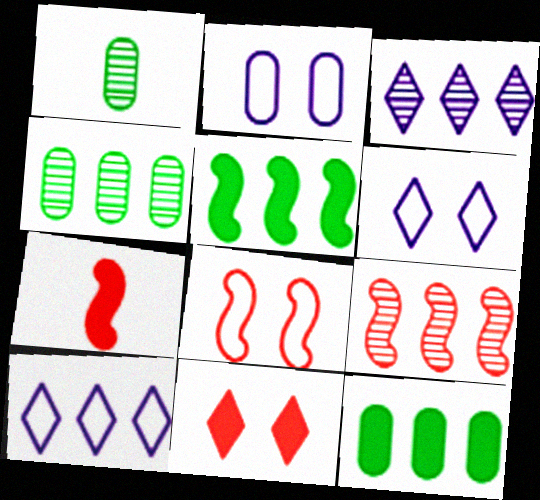[[3, 4, 9], 
[4, 6, 7], 
[7, 8, 9], 
[9, 10, 12]]